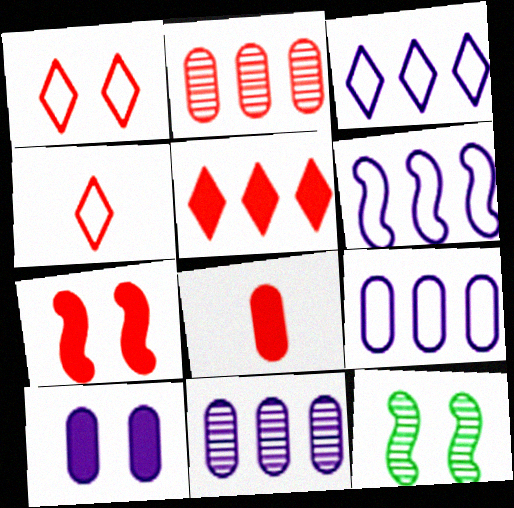[[1, 10, 12], 
[2, 4, 7], 
[3, 6, 9], 
[3, 8, 12], 
[5, 7, 8]]